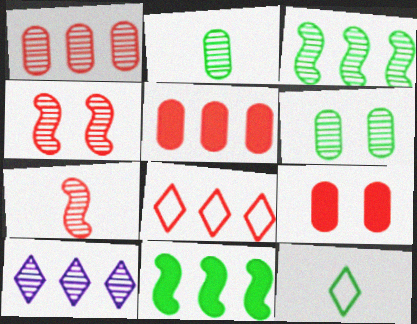[[1, 3, 10], 
[2, 4, 10], 
[6, 7, 10], 
[6, 11, 12], 
[7, 8, 9]]